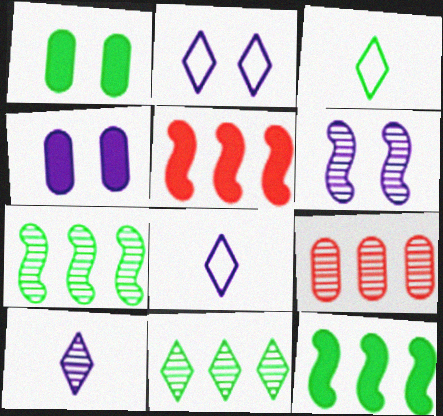[[1, 3, 7], 
[2, 4, 6]]